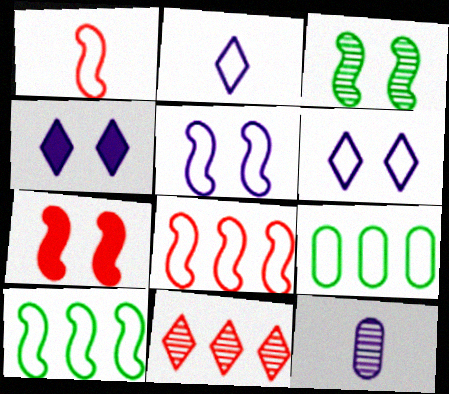[[1, 5, 10], 
[1, 6, 9], 
[3, 5, 7], 
[3, 11, 12]]